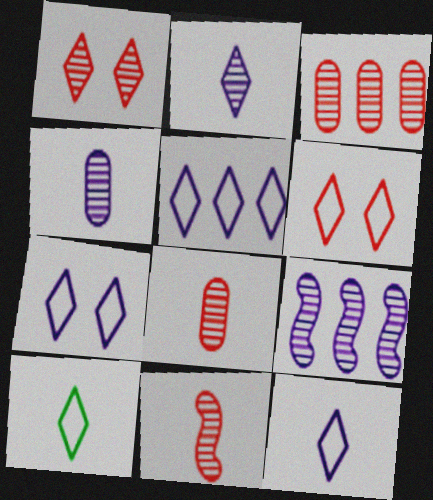[[1, 3, 11], 
[5, 6, 10], 
[5, 7, 12]]